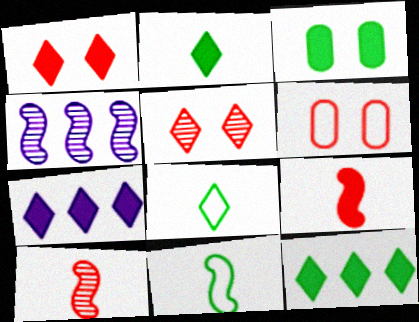[[1, 2, 7], 
[2, 4, 6], 
[3, 7, 9], 
[5, 7, 8]]